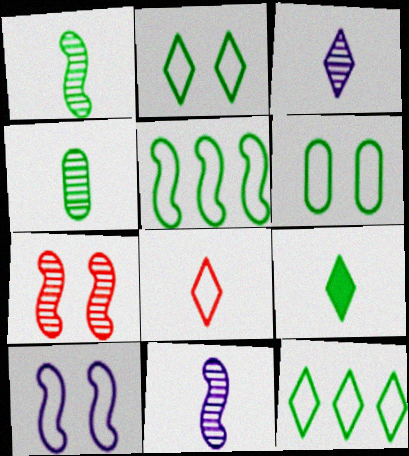[[3, 8, 9]]